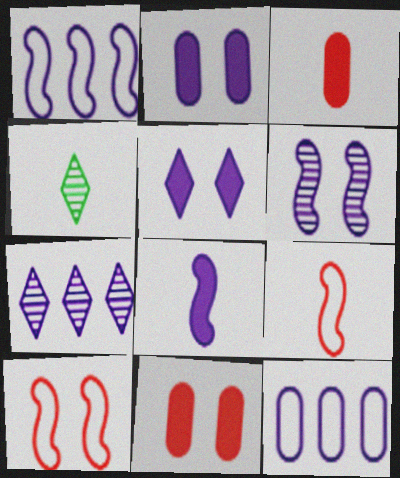[[1, 4, 11], 
[1, 6, 8]]